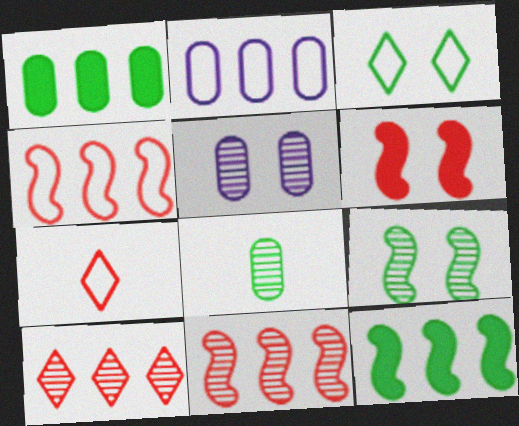[[2, 10, 12], 
[3, 5, 6], 
[3, 8, 12], 
[5, 7, 12]]